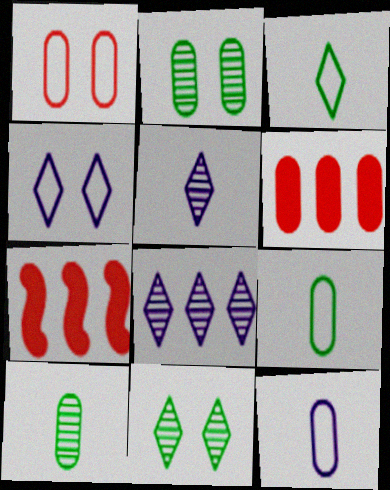[[2, 6, 12], 
[4, 7, 10], 
[7, 11, 12]]